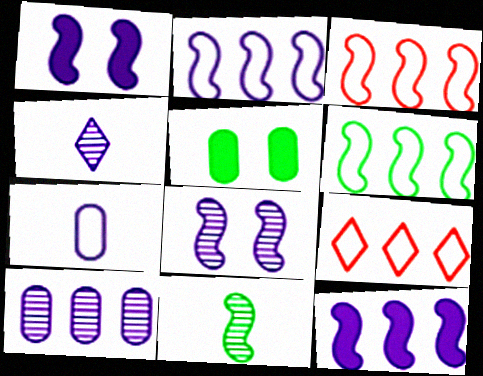[[1, 3, 11], 
[2, 3, 6], 
[3, 4, 5], 
[4, 8, 10]]